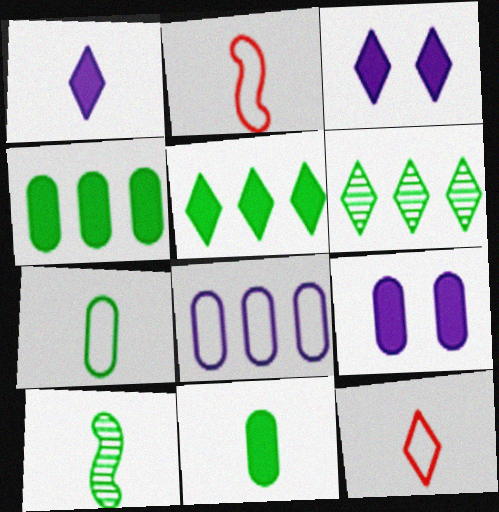[[2, 6, 9], 
[3, 6, 12]]